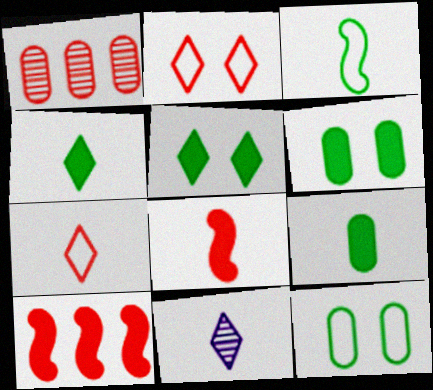[[1, 2, 8], 
[4, 7, 11], 
[10, 11, 12]]